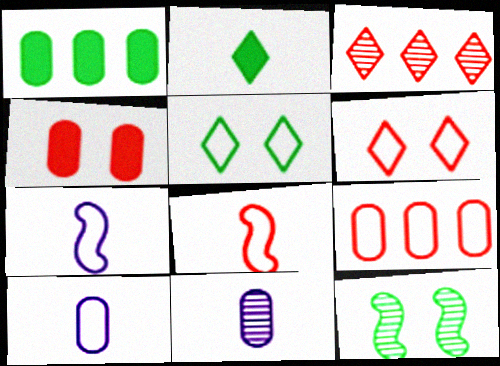[[2, 8, 11], 
[3, 4, 8], 
[3, 11, 12], 
[5, 7, 9], 
[6, 8, 9]]